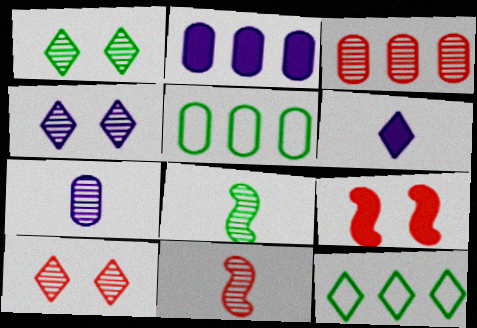[[1, 4, 10], 
[2, 3, 5], 
[3, 4, 8], 
[3, 10, 11], 
[6, 10, 12], 
[7, 9, 12]]